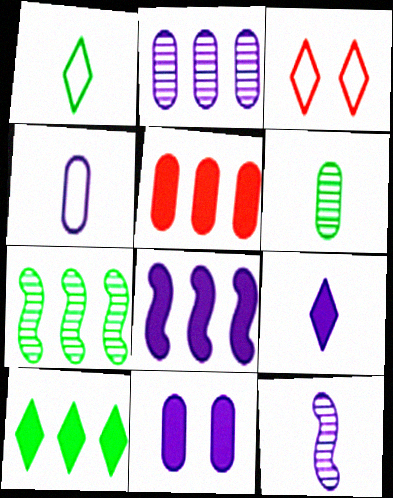[[2, 4, 11], 
[3, 6, 8], 
[4, 9, 12], 
[5, 8, 10], 
[8, 9, 11]]